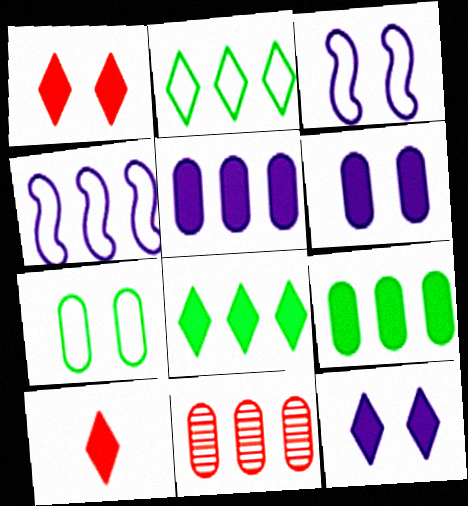[[4, 8, 11], 
[8, 10, 12]]